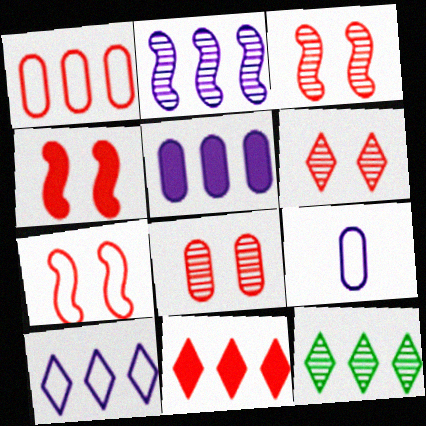[[2, 5, 10], 
[3, 4, 7], 
[3, 6, 8], 
[4, 9, 12], 
[10, 11, 12]]